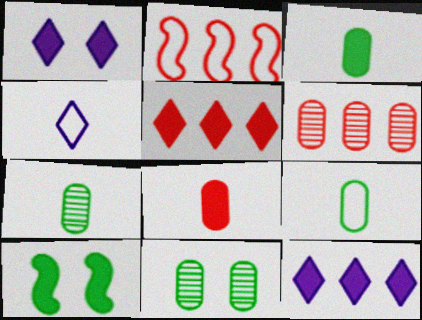[[1, 2, 7], 
[2, 5, 6], 
[3, 7, 9], 
[4, 6, 10], 
[8, 10, 12]]